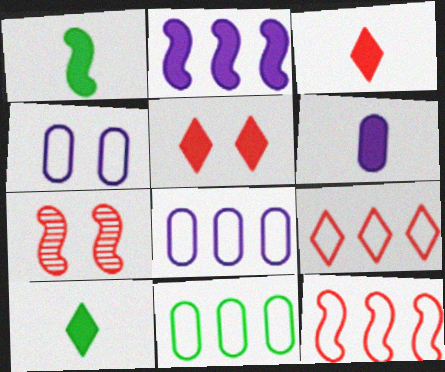[[1, 3, 6], 
[7, 8, 10]]